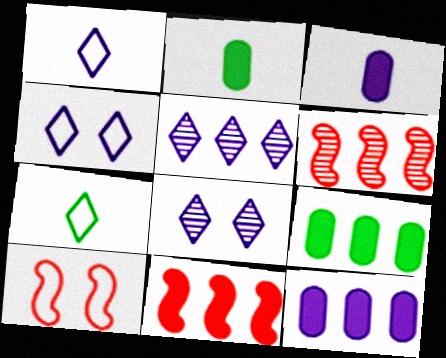[[2, 4, 6], 
[2, 5, 10]]